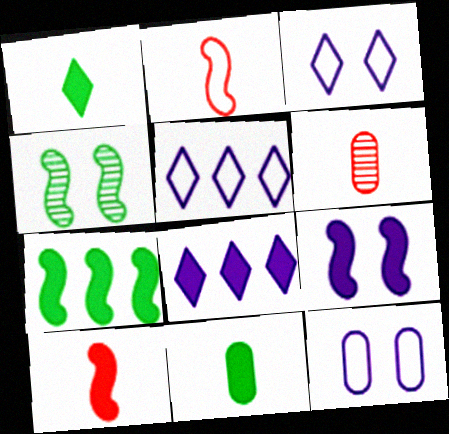[[3, 6, 7], 
[7, 9, 10]]